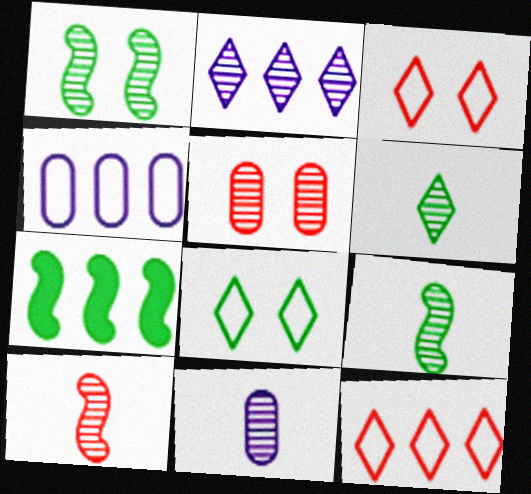[[2, 5, 9], 
[3, 7, 11], 
[6, 10, 11]]